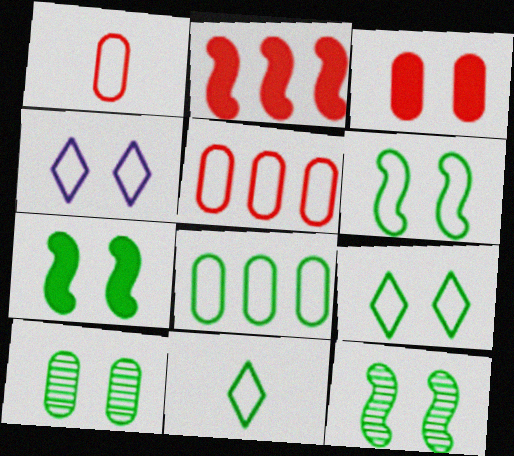[[3, 4, 12], 
[6, 7, 12], 
[6, 8, 11], 
[7, 9, 10]]